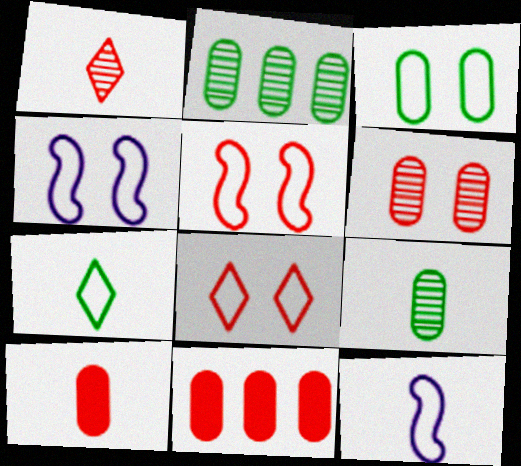[[1, 5, 11], 
[3, 4, 8]]